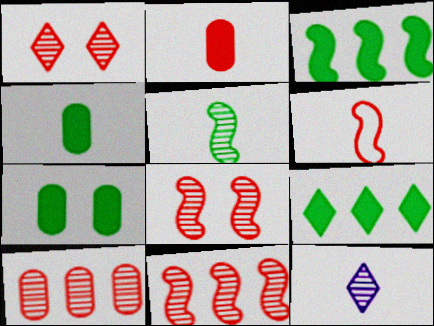[[4, 6, 12]]